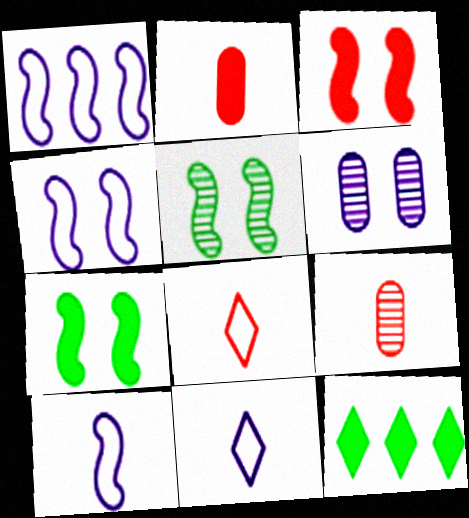[[1, 4, 10], 
[3, 4, 5], 
[4, 9, 12]]